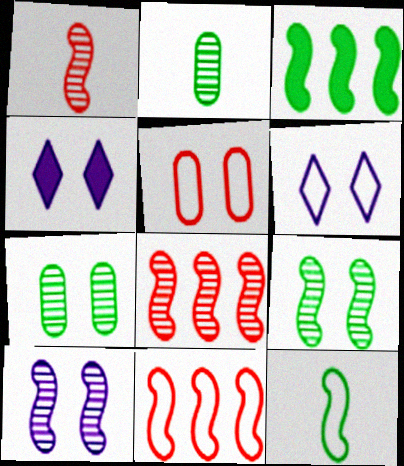[[2, 4, 11], 
[3, 9, 12], 
[4, 5, 9]]